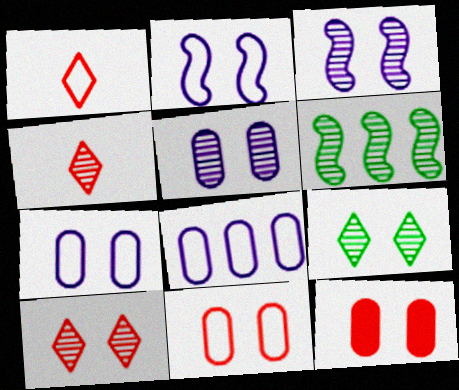[[2, 9, 12], 
[4, 5, 6]]